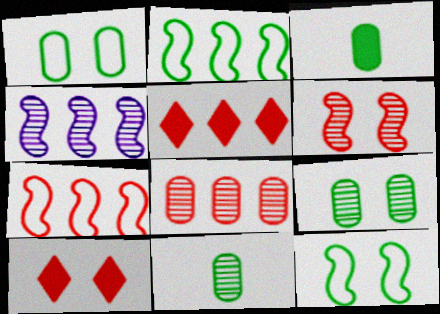[[5, 7, 8]]